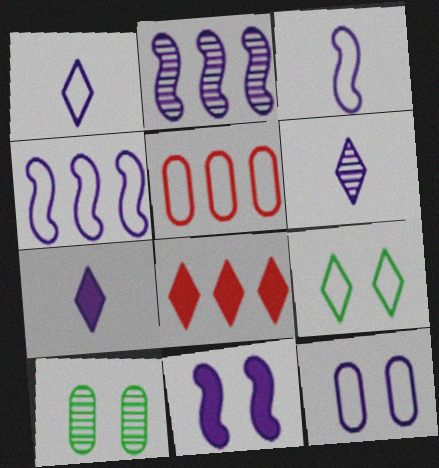[[1, 4, 12], 
[1, 6, 7], 
[2, 3, 11], 
[2, 7, 12], 
[3, 5, 9], 
[3, 8, 10], 
[6, 8, 9]]